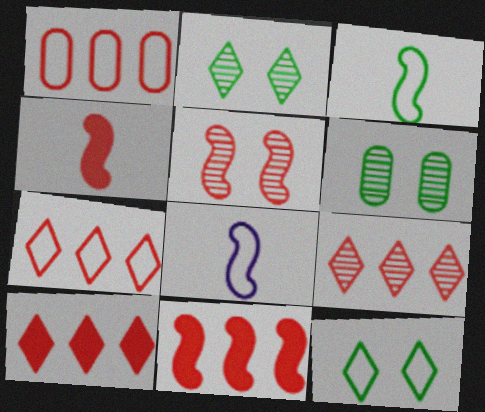[[1, 8, 12], 
[1, 9, 11], 
[6, 8, 10], 
[7, 9, 10]]